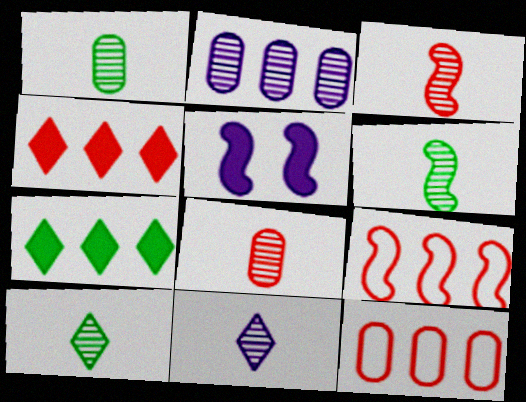[[1, 3, 11], 
[1, 6, 10], 
[2, 7, 9], 
[5, 6, 9], 
[5, 10, 12], 
[6, 8, 11]]